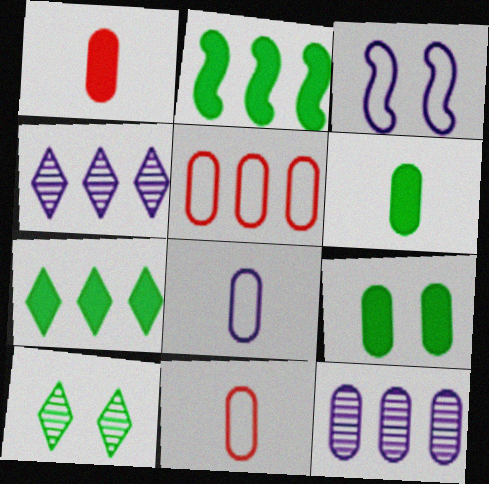[[2, 4, 5], 
[9, 11, 12]]